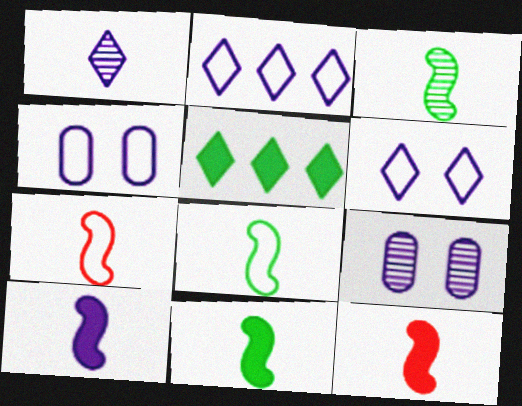[[2, 9, 10], 
[3, 7, 10], 
[3, 8, 11], 
[5, 7, 9], 
[10, 11, 12]]